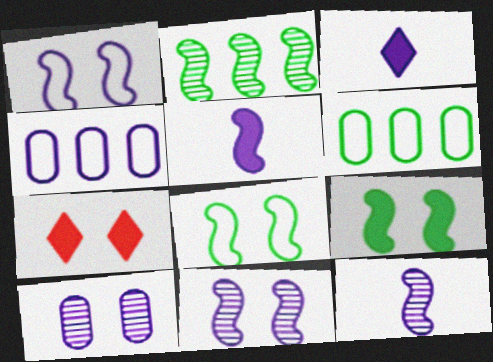[[3, 4, 11], 
[6, 7, 12], 
[7, 8, 10]]